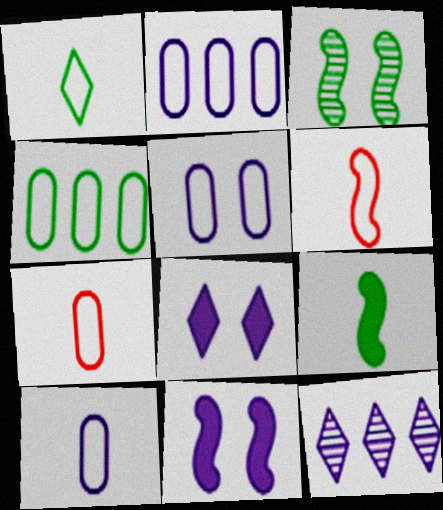[[1, 6, 10], 
[2, 5, 10], 
[4, 5, 7], 
[10, 11, 12]]